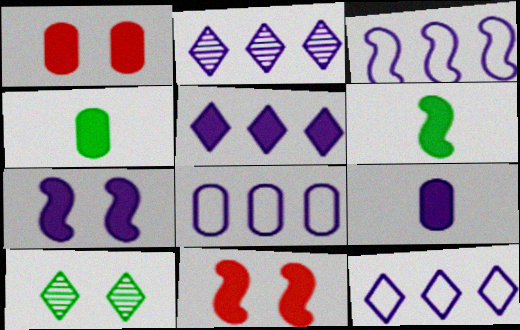[[1, 5, 6], 
[2, 5, 12], 
[3, 8, 12], 
[4, 5, 11], 
[5, 7, 9]]